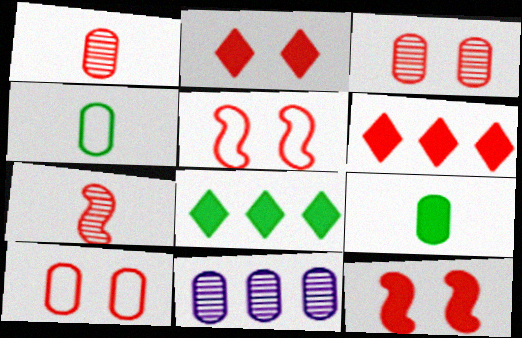[[1, 5, 6], 
[2, 3, 5], 
[6, 7, 10], 
[9, 10, 11]]